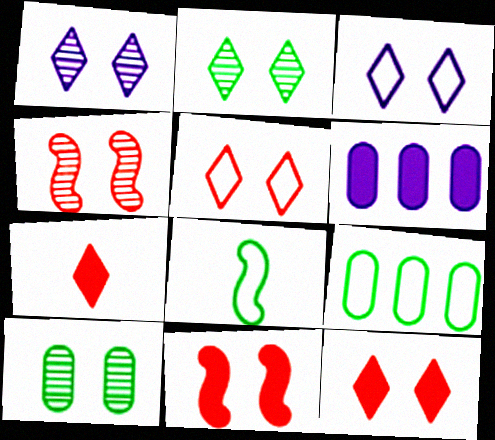[[1, 4, 10], 
[2, 3, 12], 
[3, 10, 11]]